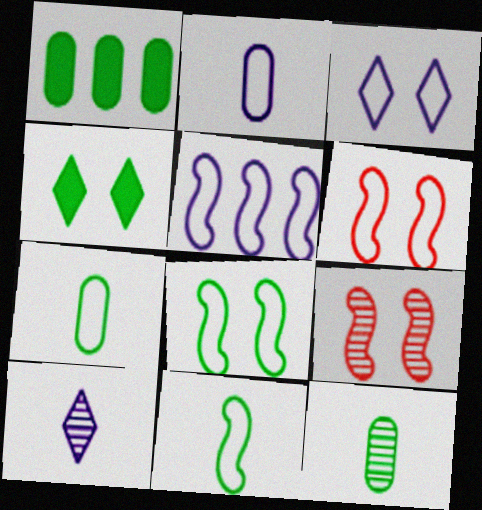[[1, 6, 10], 
[2, 3, 5], 
[5, 6, 11]]